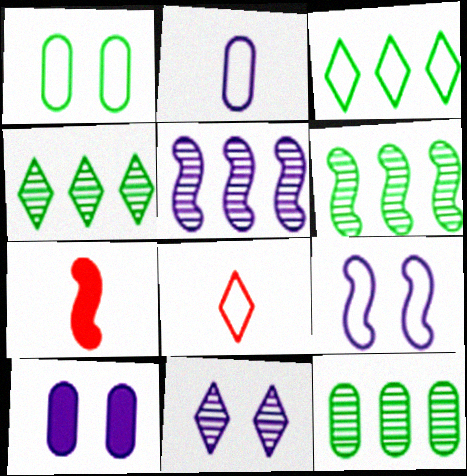[[4, 6, 12], 
[6, 7, 9], 
[6, 8, 10], 
[9, 10, 11]]